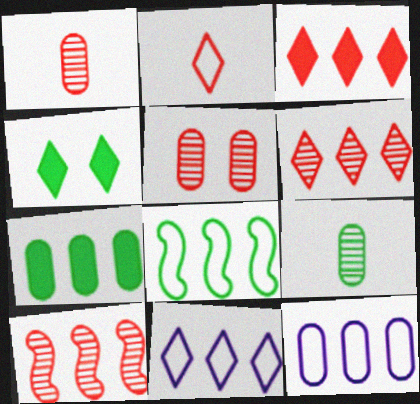[[4, 8, 9], 
[7, 10, 11]]